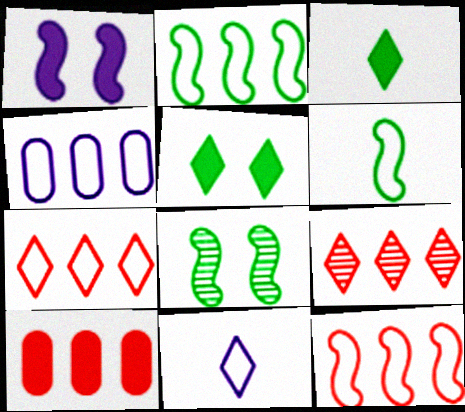[[1, 3, 10], 
[2, 4, 7], 
[5, 9, 11], 
[8, 10, 11], 
[9, 10, 12]]